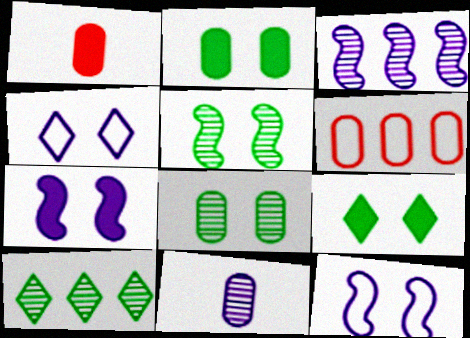[[1, 10, 12], 
[2, 6, 11]]